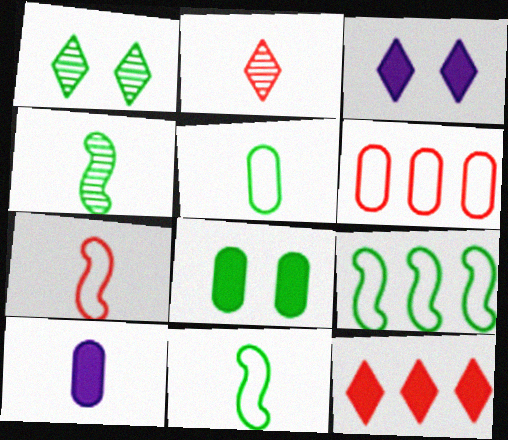[[2, 10, 11], 
[3, 4, 6]]